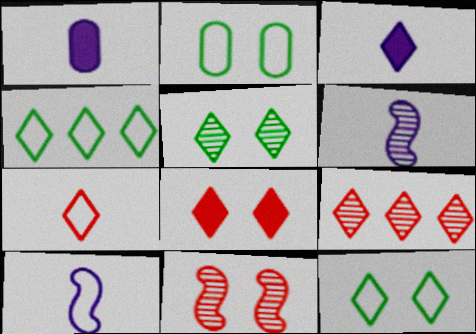[[1, 4, 11], 
[3, 9, 12], 
[7, 8, 9]]